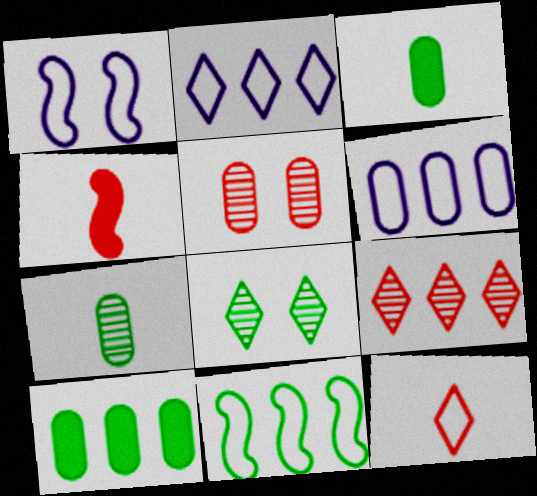[[1, 3, 9], 
[3, 5, 6], 
[3, 8, 11], 
[4, 6, 8]]